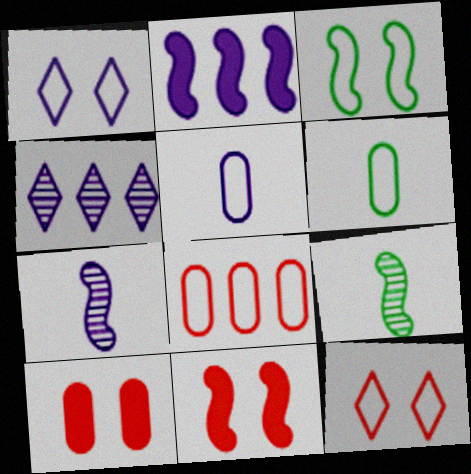[[4, 6, 11]]